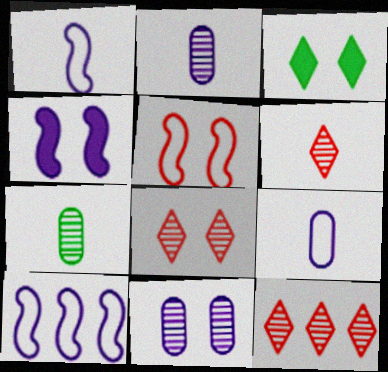[[3, 5, 11], 
[6, 8, 12]]